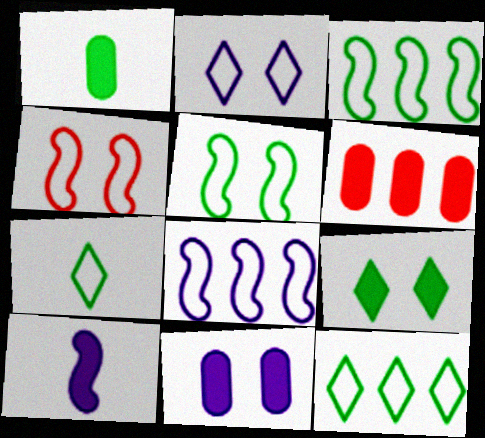[[1, 6, 11], 
[6, 9, 10]]